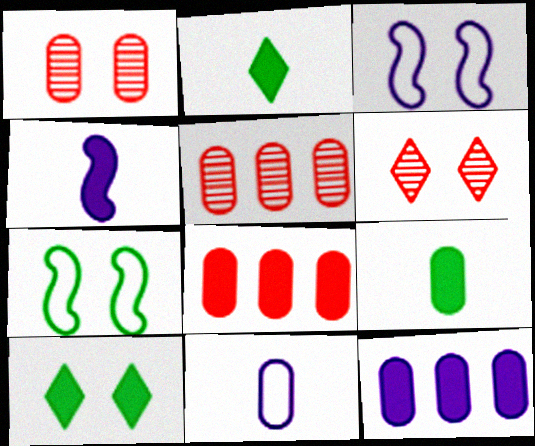[[1, 3, 10], 
[2, 3, 5], 
[4, 8, 10]]